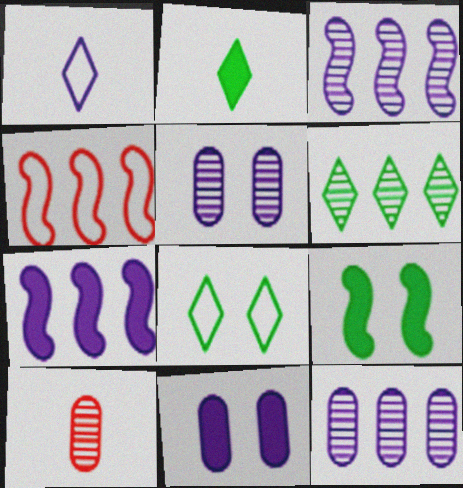[[1, 3, 11], 
[1, 5, 7], 
[2, 4, 5], 
[2, 6, 8], 
[7, 8, 10]]